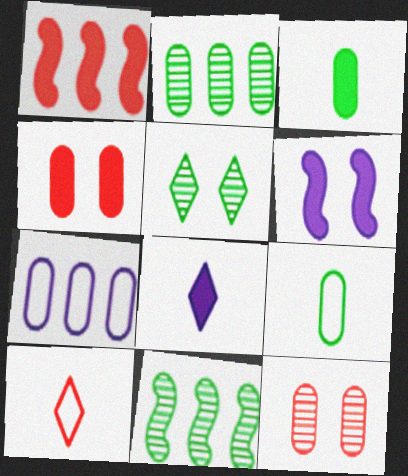[[1, 10, 12], 
[2, 6, 10], 
[3, 7, 12]]